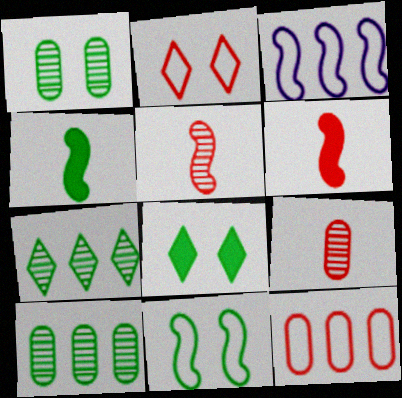[[1, 8, 11], 
[3, 8, 9]]